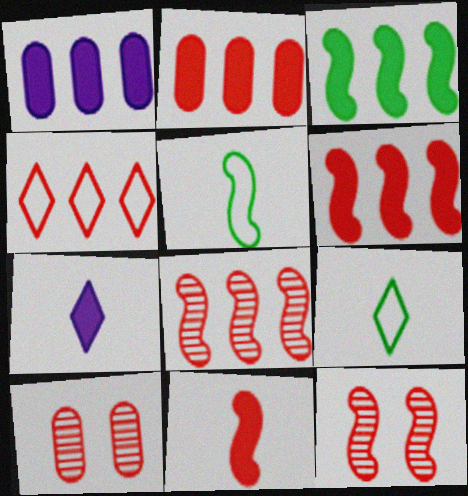[[1, 9, 12], 
[2, 4, 8], 
[4, 10, 11]]